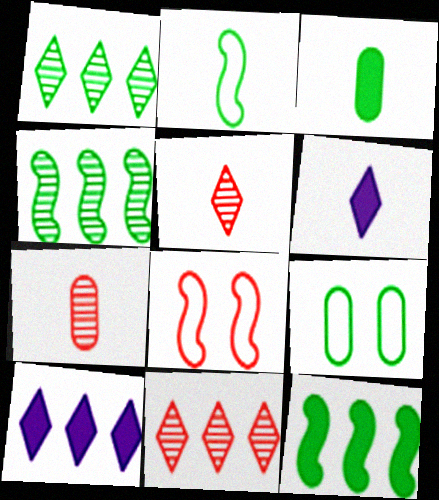[[2, 6, 7]]